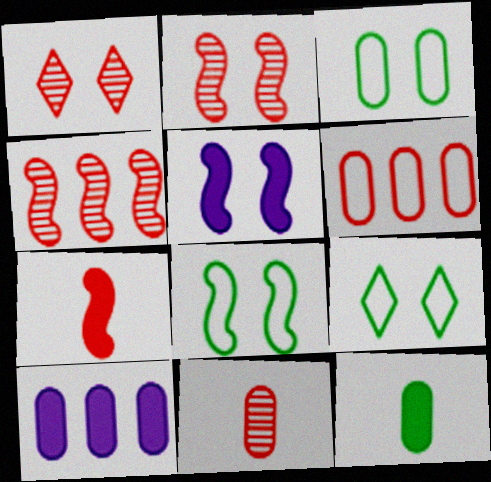[[1, 3, 5], 
[1, 4, 11], 
[1, 6, 7], 
[2, 5, 8], 
[3, 8, 9], 
[3, 10, 11]]